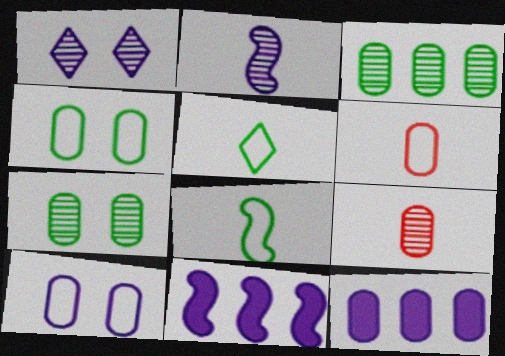[[4, 9, 12], 
[6, 7, 12]]